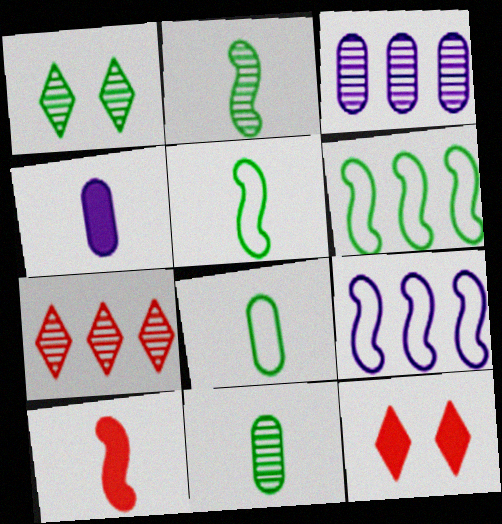[[3, 5, 12], 
[9, 11, 12]]